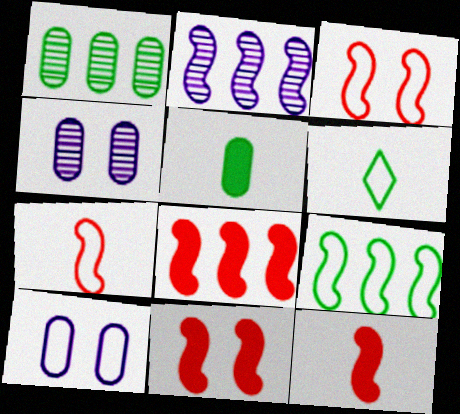[[2, 8, 9], 
[4, 6, 8], 
[8, 11, 12]]